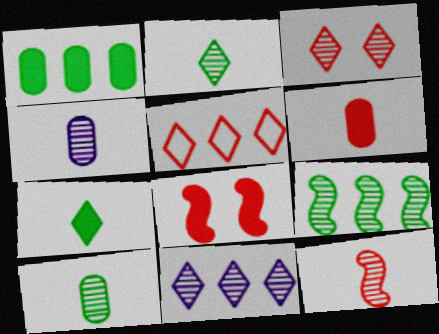[[2, 3, 11], 
[2, 4, 12], 
[3, 4, 9]]